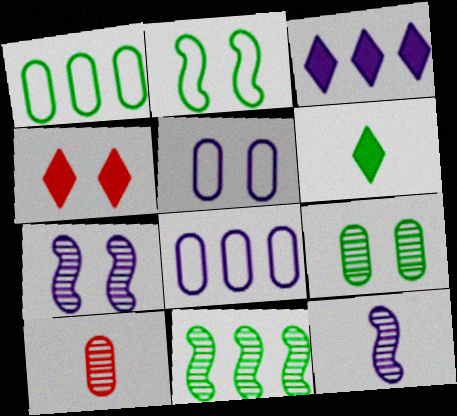[[1, 4, 12], 
[2, 3, 10], 
[3, 4, 6], 
[3, 5, 12]]